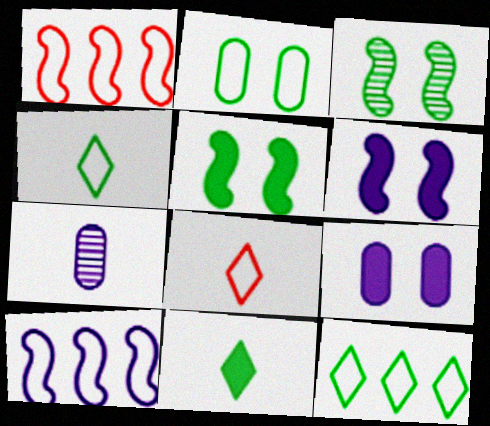[[2, 8, 10]]